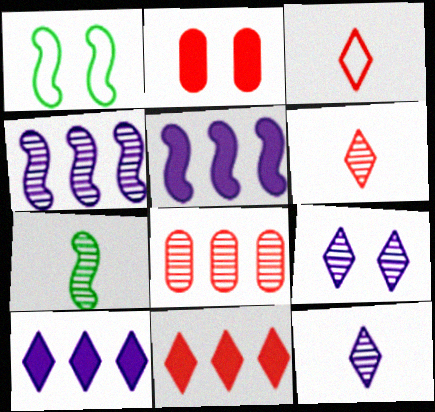[[1, 2, 9], 
[7, 8, 9]]